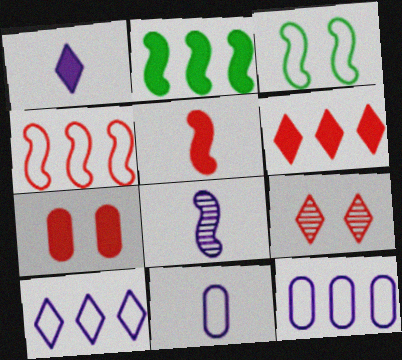[[1, 2, 7], 
[1, 8, 11], 
[2, 9, 11], 
[5, 6, 7]]